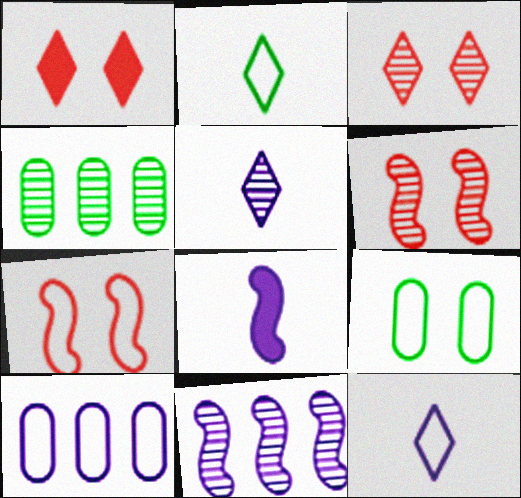[[2, 7, 10], 
[4, 5, 6]]